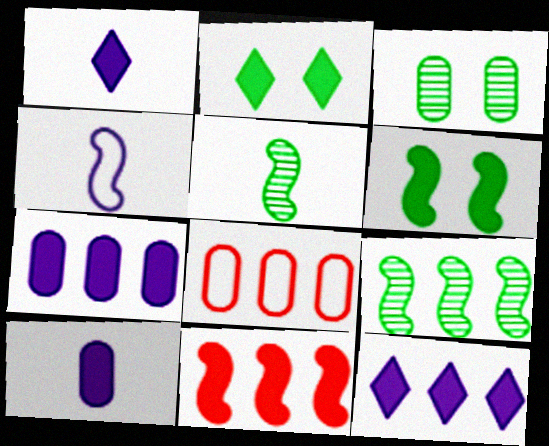[[2, 10, 11], 
[3, 8, 10], 
[8, 9, 12]]